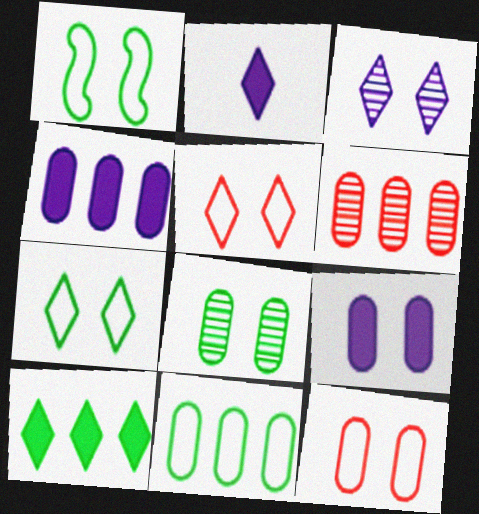[[1, 2, 6], 
[4, 6, 11], 
[8, 9, 12]]